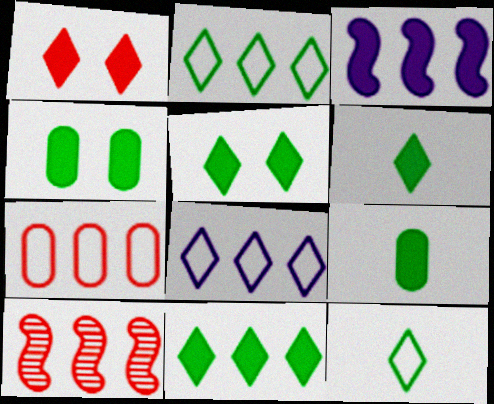[[1, 3, 9], 
[5, 6, 11]]